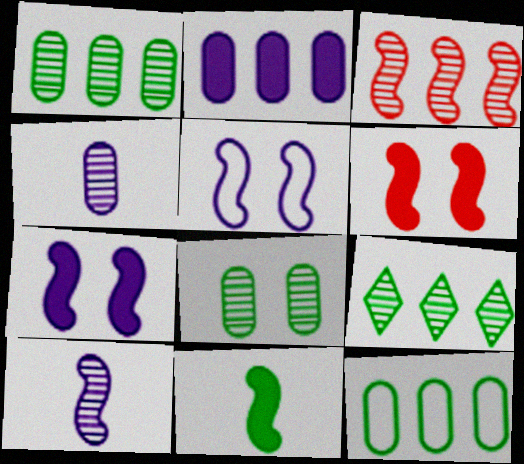[[3, 5, 11]]